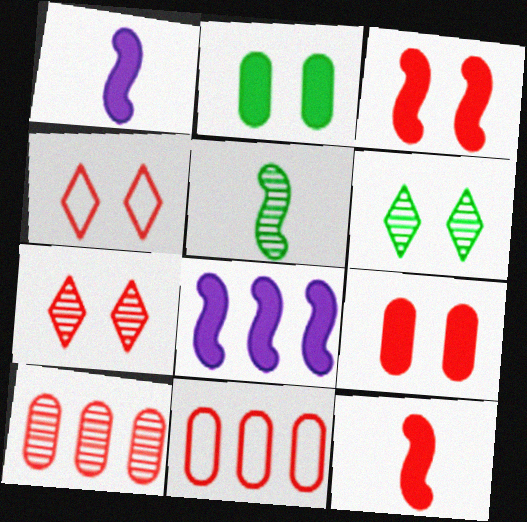[[1, 6, 11], 
[4, 10, 12], 
[7, 11, 12]]